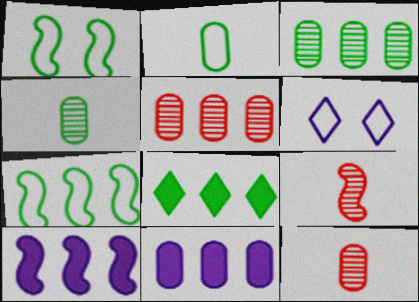[[1, 4, 8], 
[1, 9, 10], 
[3, 7, 8]]